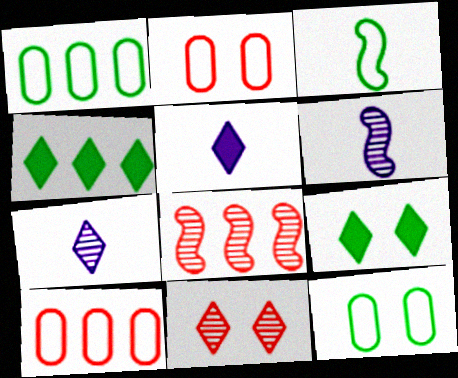[[2, 4, 6], 
[5, 8, 12], 
[6, 9, 10]]